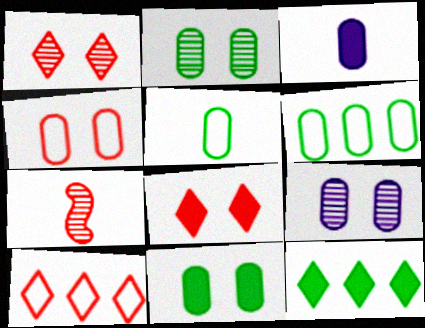[[4, 9, 11]]